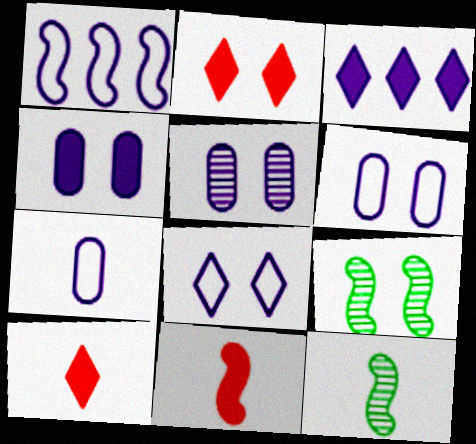[[1, 7, 8], 
[1, 9, 11], 
[2, 6, 9], 
[4, 5, 6], 
[7, 10, 12]]